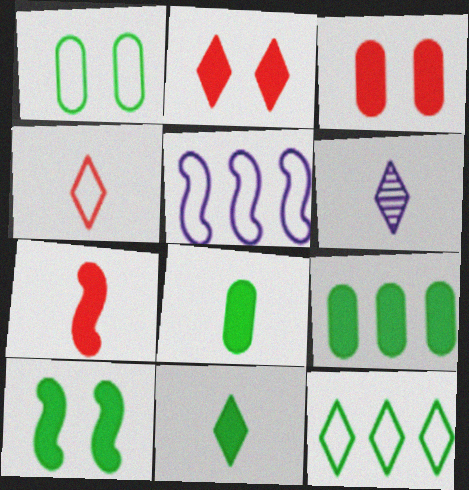[[1, 4, 5], 
[2, 6, 12], 
[4, 6, 11], 
[9, 10, 11]]